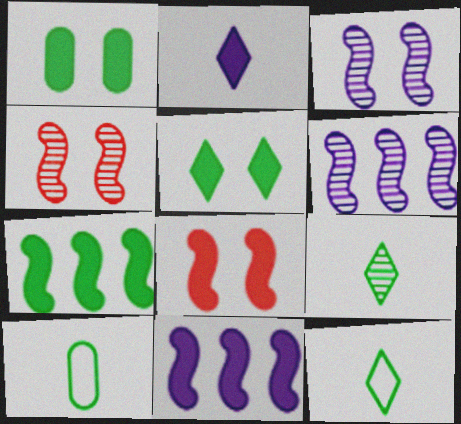[]